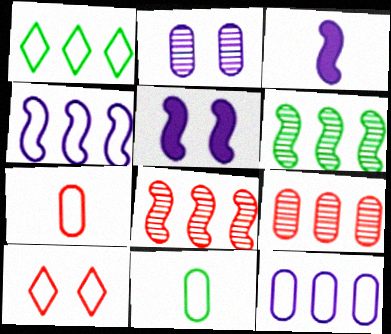[[4, 10, 11]]